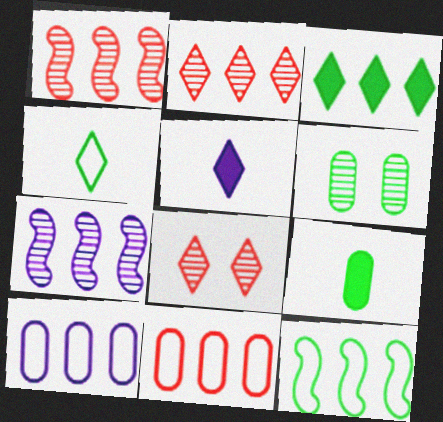[[1, 3, 10], 
[3, 7, 11]]